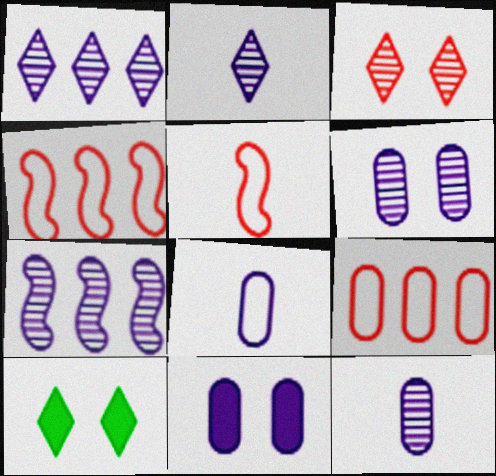[[2, 6, 7], 
[4, 10, 12]]